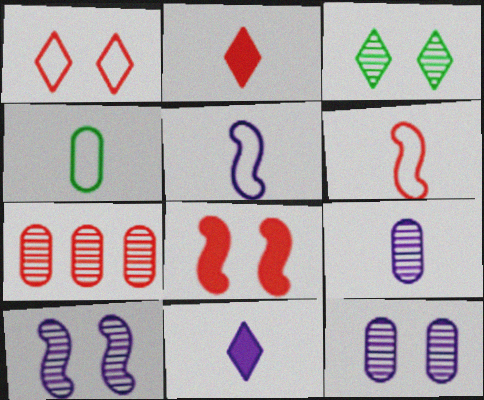[[5, 9, 11]]